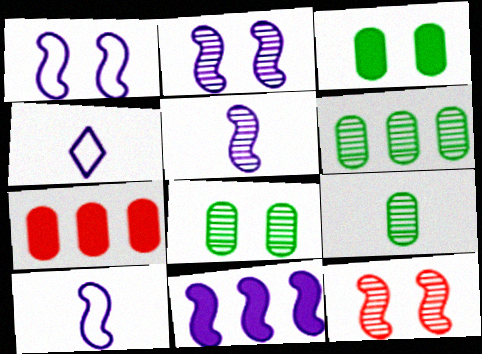[[1, 5, 11], 
[2, 10, 11], 
[6, 8, 9]]